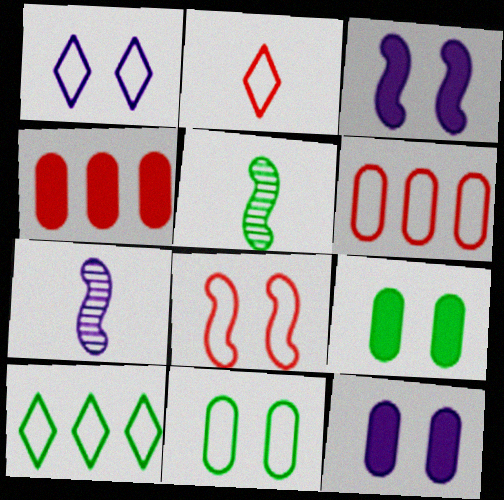[[1, 2, 10], 
[1, 4, 5], 
[1, 8, 11], 
[2, 6, 8], 
[5, 9, 10]]